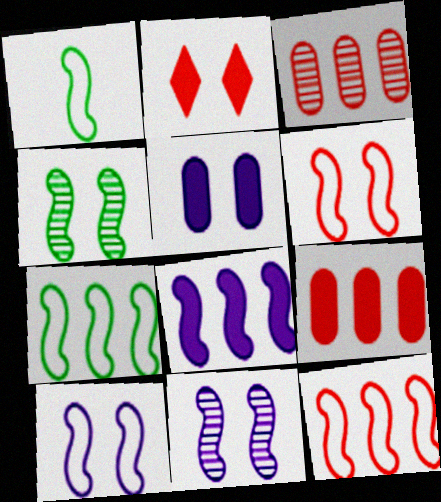[[1, 10, 12]]